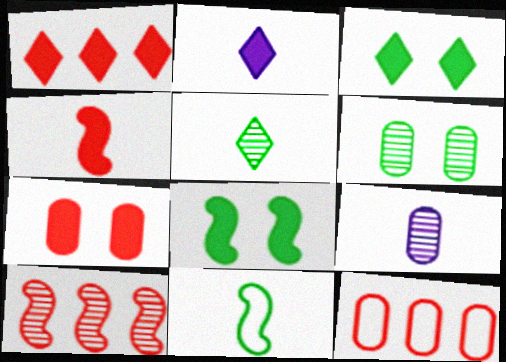[[1, 2, 3], 
[1, 4, 7], 
[1, 10, 12]]